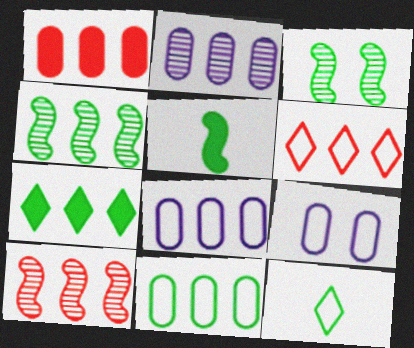[[1, 2, 11], 
[1, 6, 10], 
[4, 7, 11], 
[7, 8, 10]]